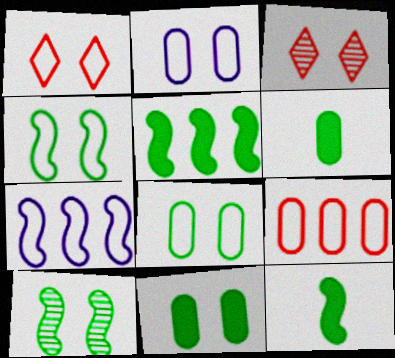[[1, 2, 4], 
[3, 6, 7]]